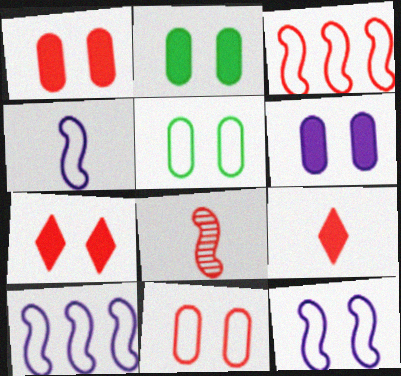[[1, 2, 6], 
[4, 10, 12]]